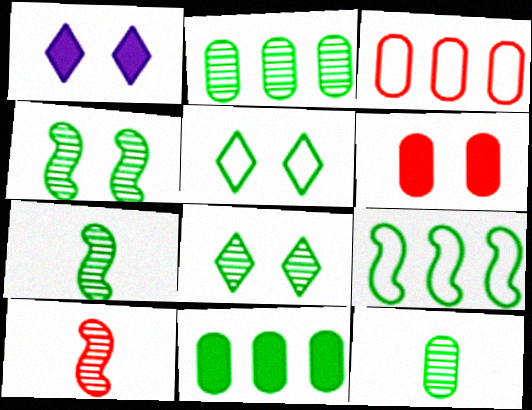[[1, 3, 7], 
[2, 7, 8], 
[5, 7, 11]]